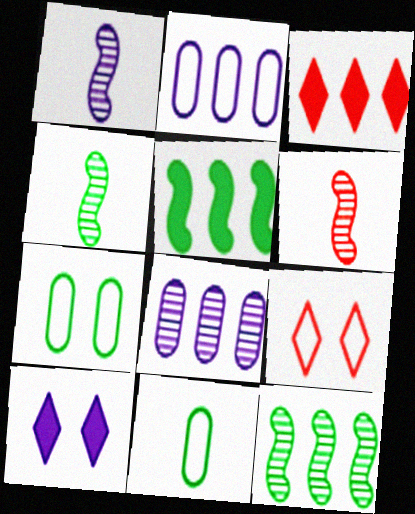[[1, 2, 10], 
[1, 3, 7], 
[1, 4, 6], 
[2, 3, 12]]